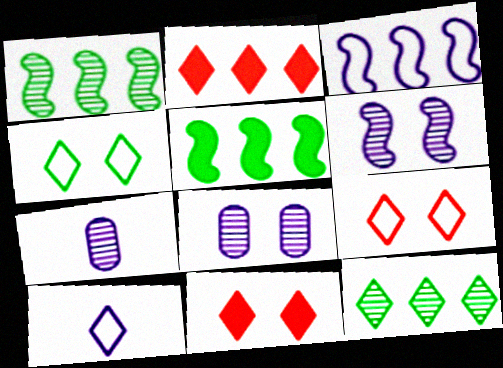[[5, 7, 9], 
[10, 11, 12]]